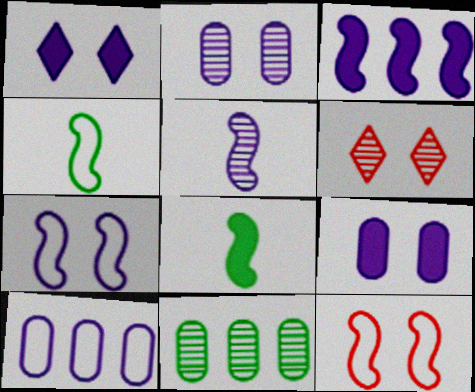[[1, 2, 7], 
[1, 5, 10], 
[3, 5, 7], 
[5, 6, 11], 
[6, 8, 10]]